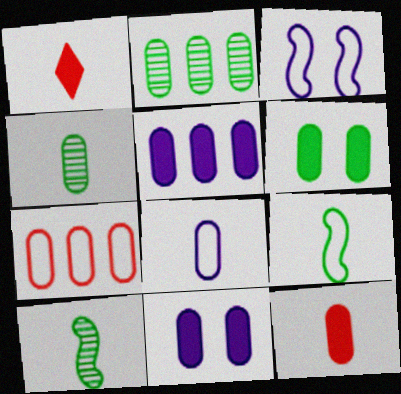[[1, 2, 3], 
[1, 8, 10], 
[2, 5, 7], 
[4, 7, 11], 
[4, 8, 12], 
[5, 6, 12]]